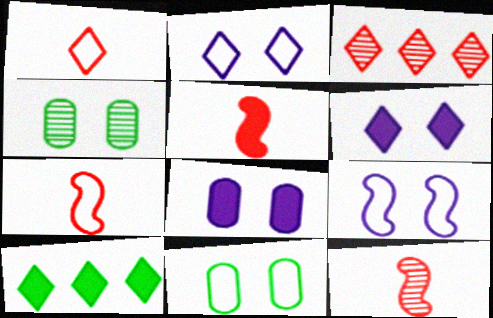[[5, 7, 12], 
[5, 8, 10]]